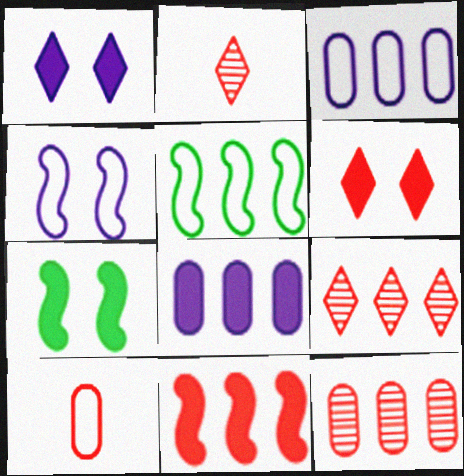[[2, 3, 7], 
[5, 8, 9]]